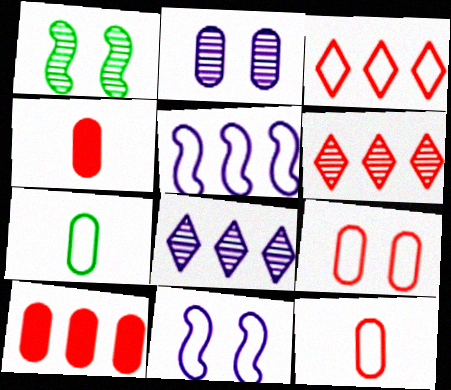[[2, 7, 10], 
[3, 7, 11]]